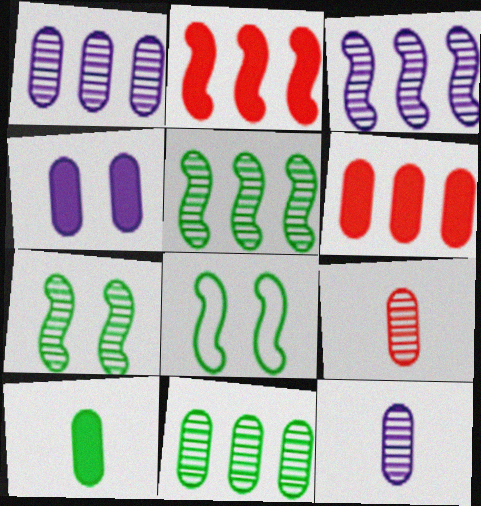[[4, 6, 10]]